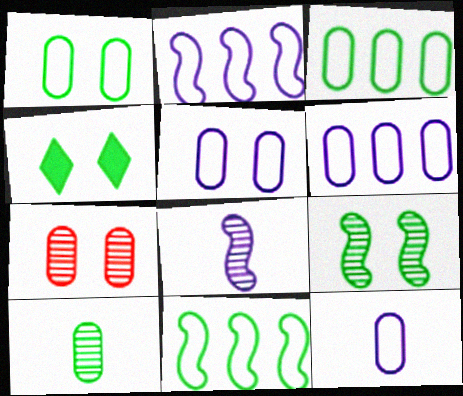[[1, 4, 9], 
[4, 10, 11], 
[5, 6, 12]]